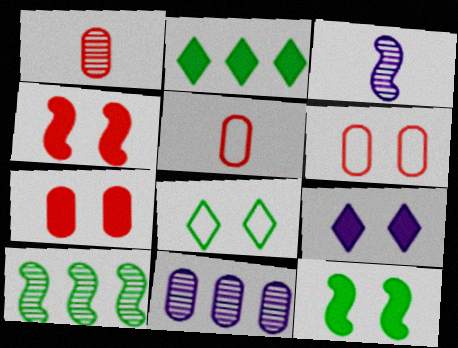[[2, 3, 6], 
[5, 9, 10], 
[7, 9, 12]]